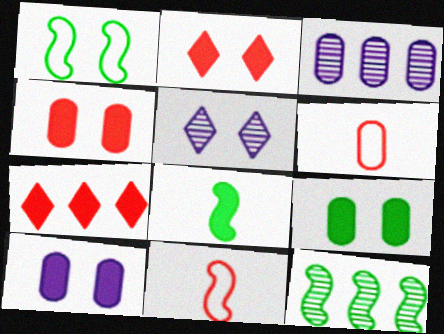[[1, 4, 5], 
[1, 8, 12], 
[3, 6, 9], 
[4, 9, 10], 
[7, 8, 10]]